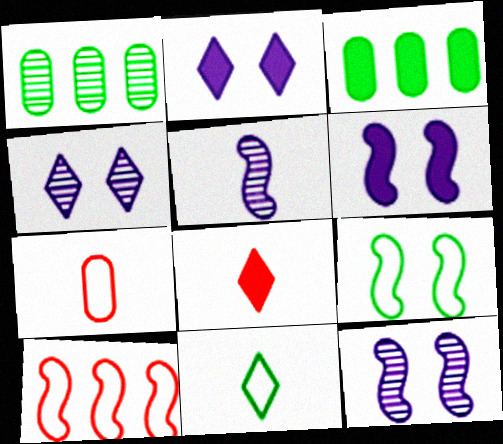[[3, 6, 8]]